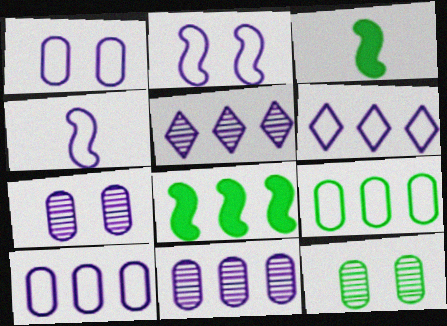[[1, 4, 6]]